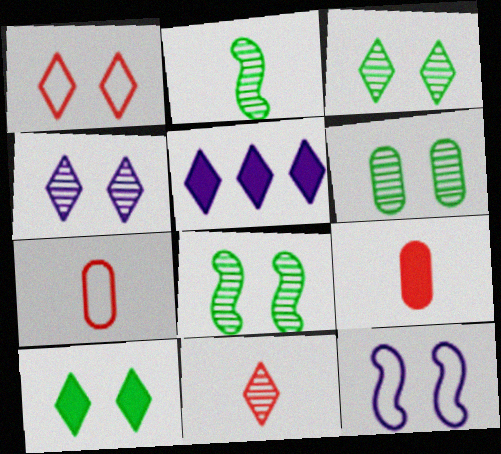[[1, 4, 10], 
[3, 6, 8], 
[5, 7, 8]]